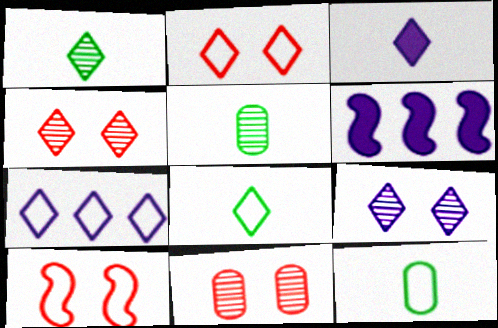[[2, 5, 6], 
[2, 7, 8], 
[3, 7, 9], 
[4, 6, 12], 
[6, 8, 11], 
[7, 10, 12]]